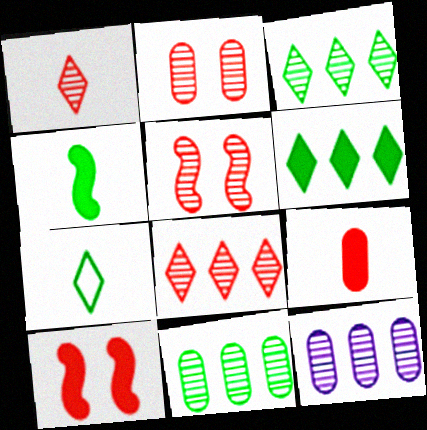[[7, 10, 12]]